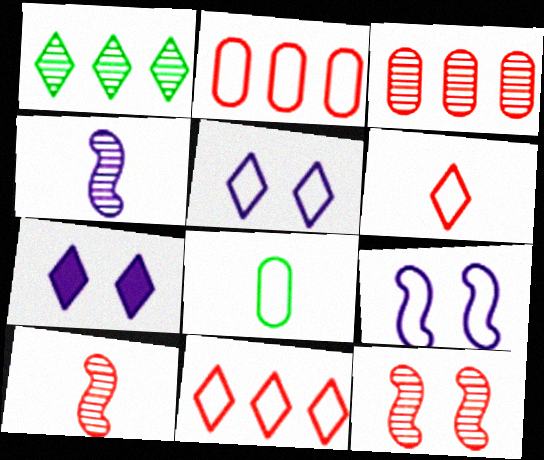[[1, 6, 7], 
[8, 9, 11]]